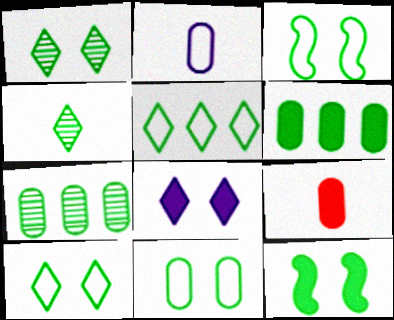[[1, 11, 12], 
[3, 4, 6], 
[3, 10, 11]]